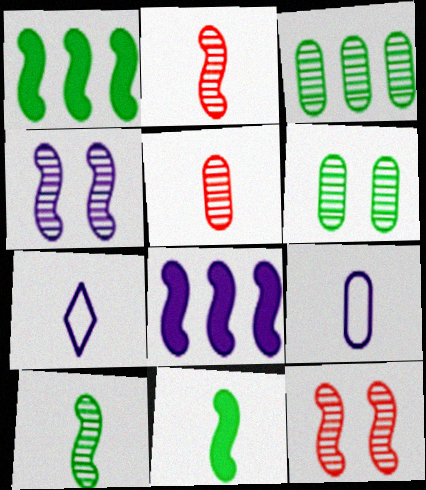[[5, 7, 11]]